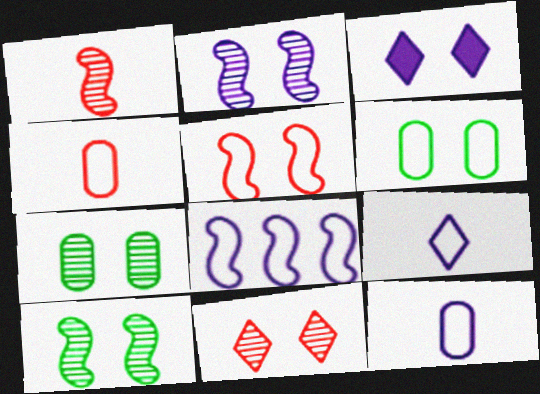[[2, 7, 11], 
[3, 5, 7]]